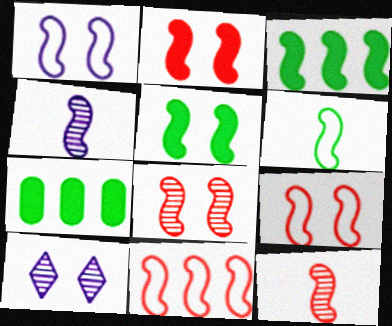[[1, 3, 12], 
[1, 5, 8], 
[1, 6, 11], 
[2, 8, 9], 
[2, 11, 12], 
[3, 4, 9], 
[4, 5, 11]]